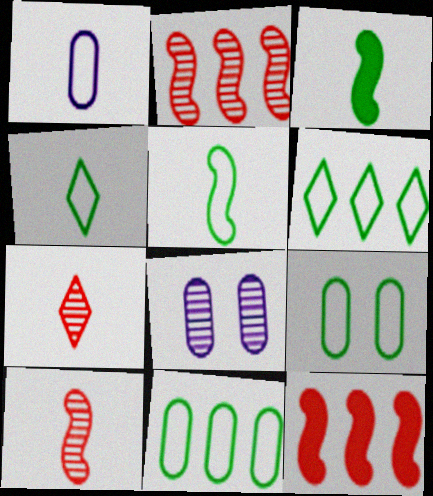[[1, 3, 7], 
[4, 8, 12], 
[5, 6, 9]]